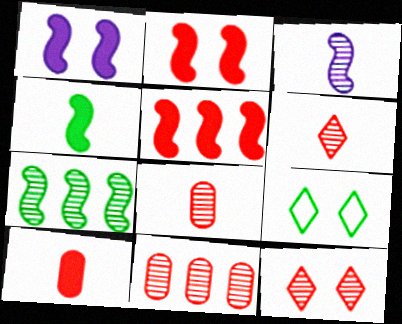[[1, 4, 5]]